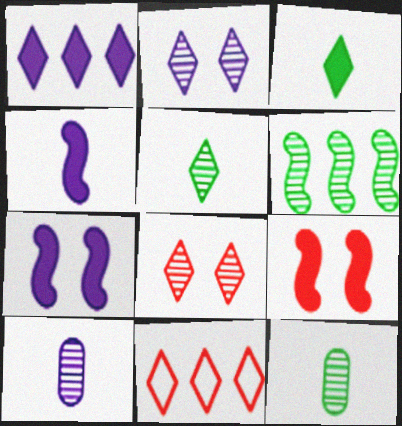[[2, 3, 11], 
[6, 8, 10], 
[7, 11, 12]]